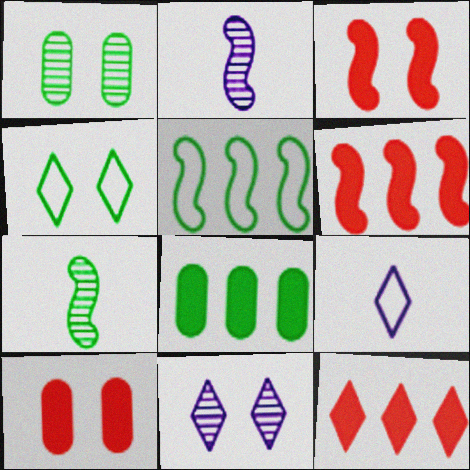[[1, 6, 9], 
[2, 3, 5], 
[4, 7, 8]]